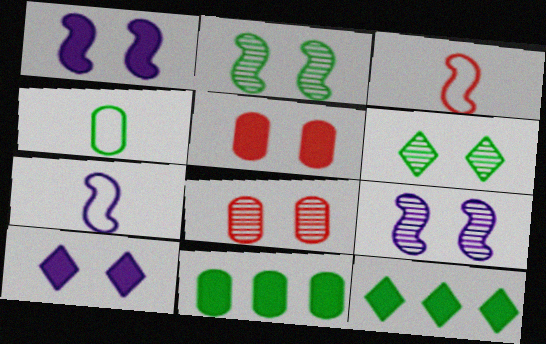[[2, 4, 12], 
[6, 8, 9], 
[7, 8, 12]]